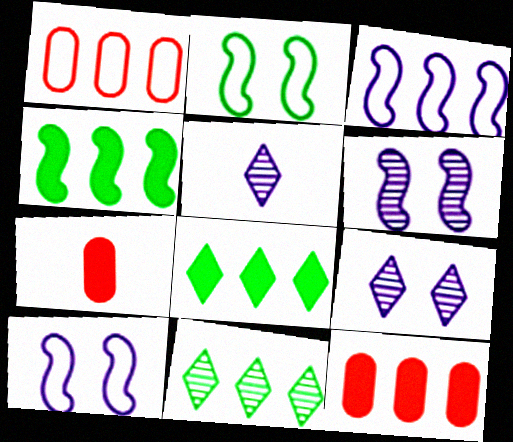[[2, 5, 12], 
[3, 11, 12], 
[7, 10, 11]]